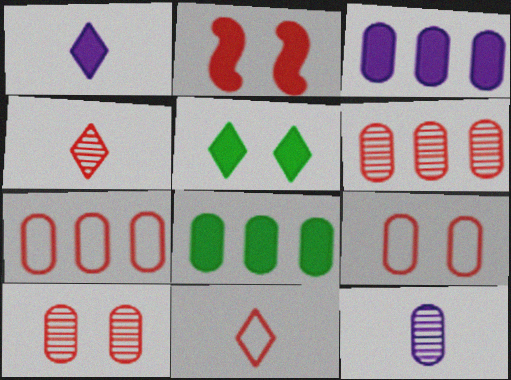[[1, 2, 8], 
[2, 4, 7], 
[2, 6, 11], 
[8, 9, 12]]